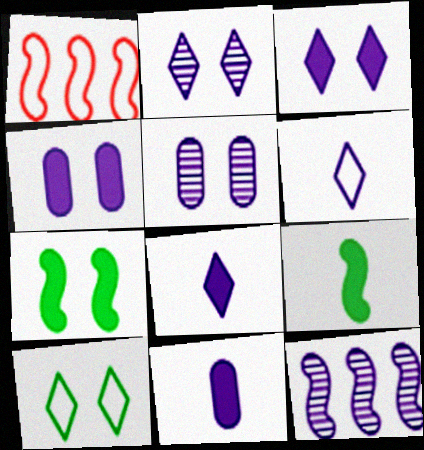[[4, 6, 12]]